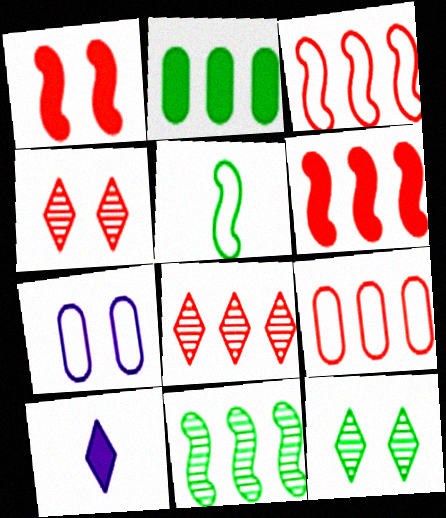[[1, 2, 10], 
[1, 7, 12], 
[2, 5, 12], 
[6, 8, 9]]